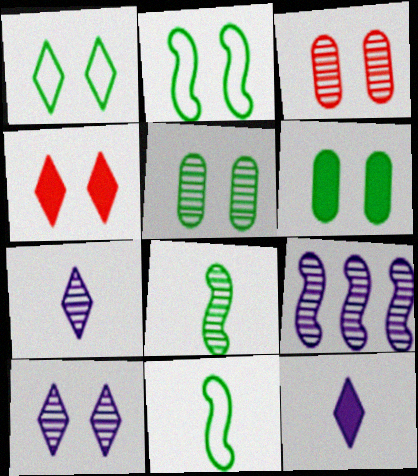[[1, 4, 10]]